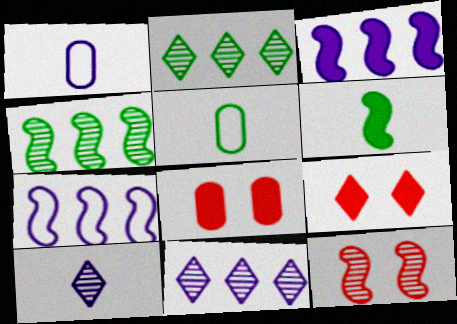[[1, 4, 9], 
[6, 7, 12]]